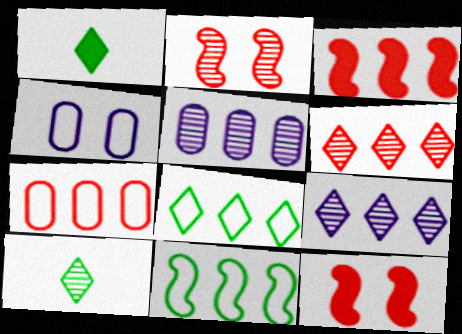[[2, 5, 10], 
[3, 4, 10], 
[3, 5, 8], 
[3, 6, 7]]